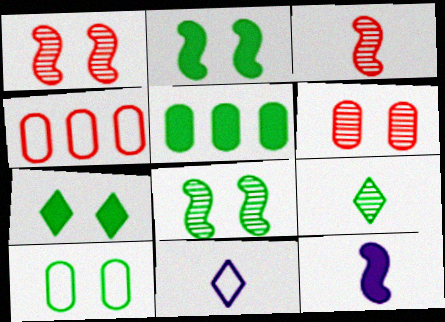[[1, 5, 11], 
[7, 8, 10]]